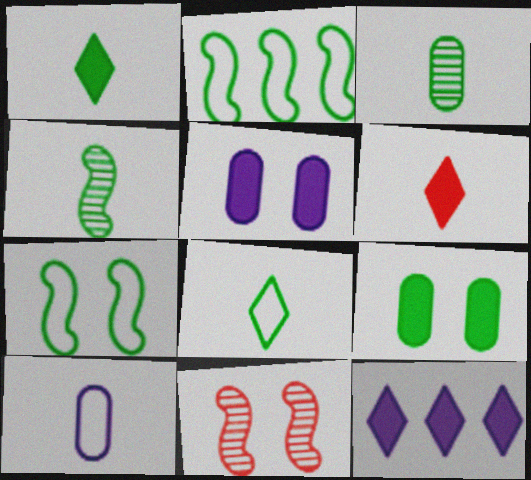[[4, 6, 10]]